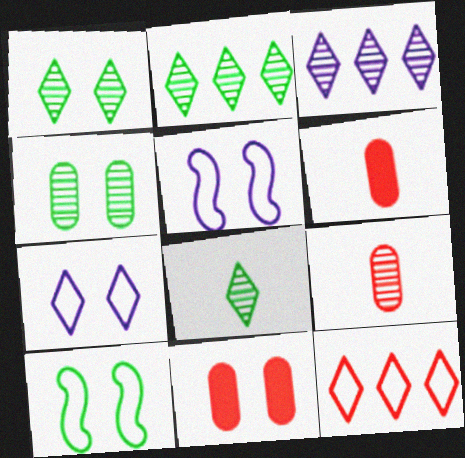[[1, 2, 8], 
[1, 5, 11], 
[2, 5, 6], 
[3, 6, 10]]